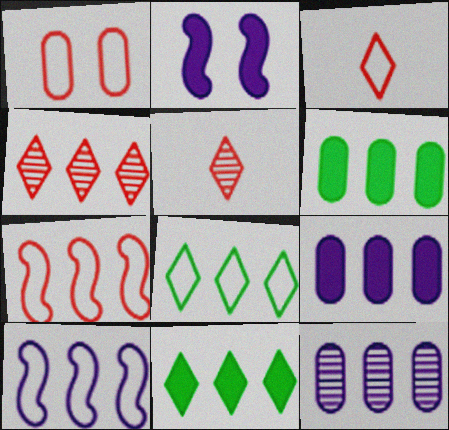[[1, 3, 7], 
[4, 6, 10], 
[7, 11, 12]]